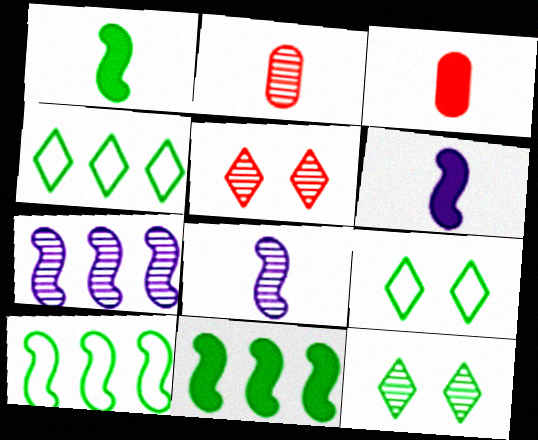[[2, 7, 12], 
[3, 7, 9]]